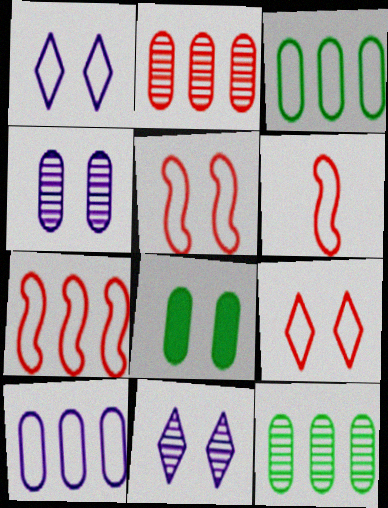[[1, 3, 6], 
[5, 6, 7], 
[5, 8, 11]]